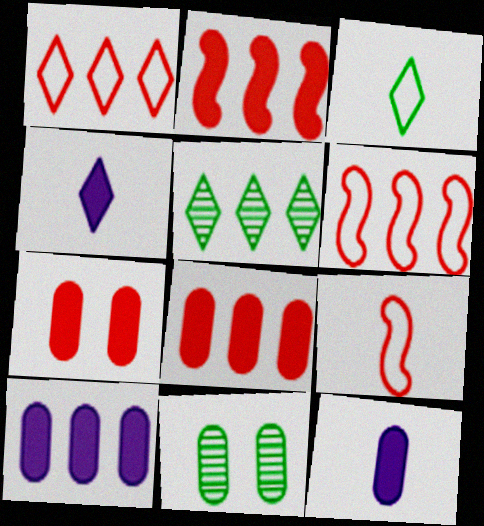[[4, 6, 11], 
[5, 6, 10]]